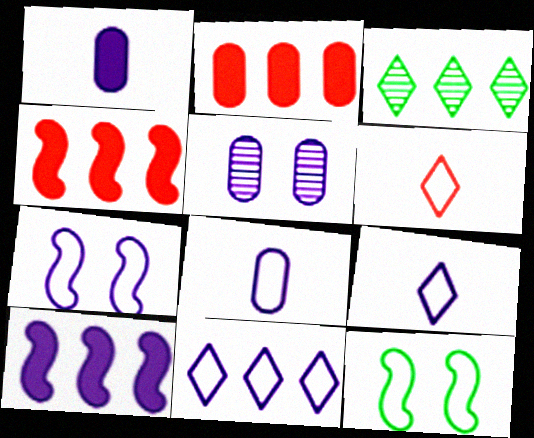[[5, 9, 10], 
[7, 8, 11]]